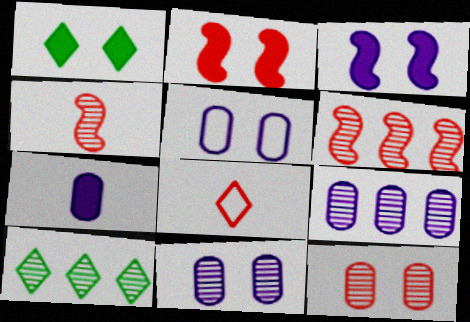[[4, 10, 11], 
[5, 7, 9], 
[6, 9, 10]]